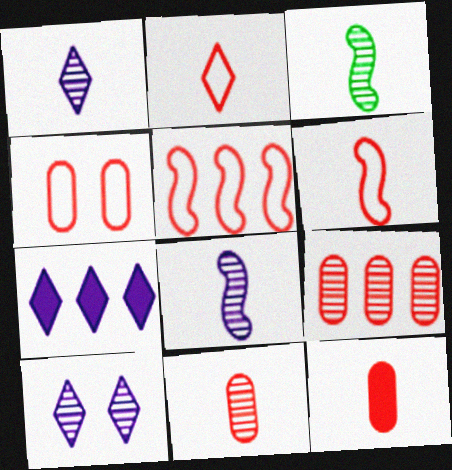[[1, 3, 11], 
[2, 4, 5], 
[3, 4, 7], 
[3, 9, 10], 
[4, 9, 12]]